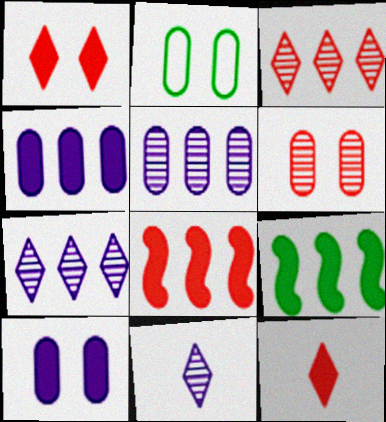[[2, 6, 10], 
[2, 8, 11], 
[9, 10, 12]]